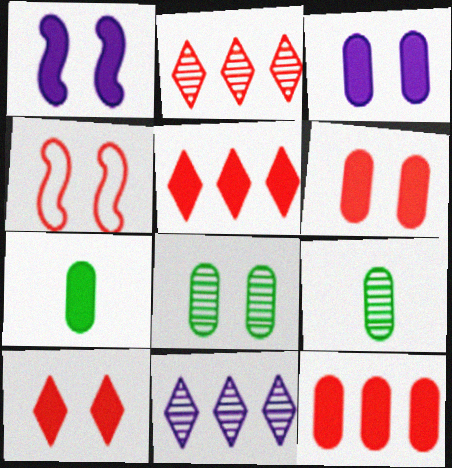[[1, 5, 7], 
[3, 7, 12], 
[4, 7, 11]]